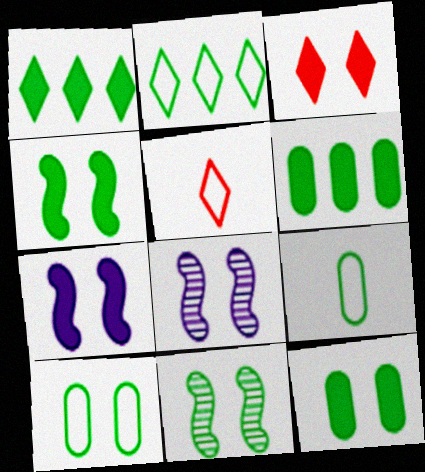[[1, 9, 11], 
[3, 7, 12], 
[3, 8, 10], 
[5, 6, 8]]